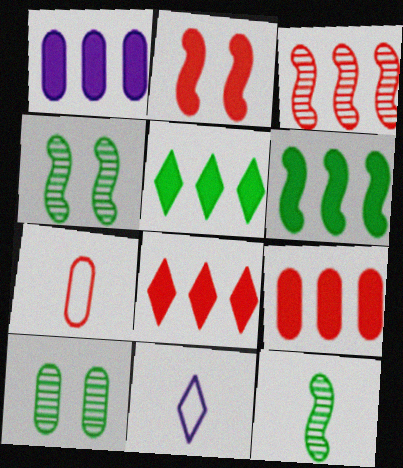[[1, 6, 8], 
[1, 7, 10], 
[4, 9, 11]]